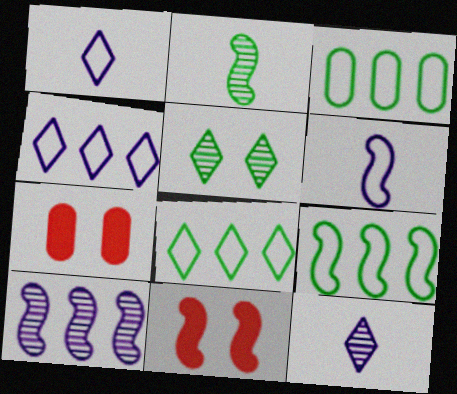[[2, 4, 7], 
[3, 8, 9], 
[3, 11, 12], 
[7, 9, 12]]